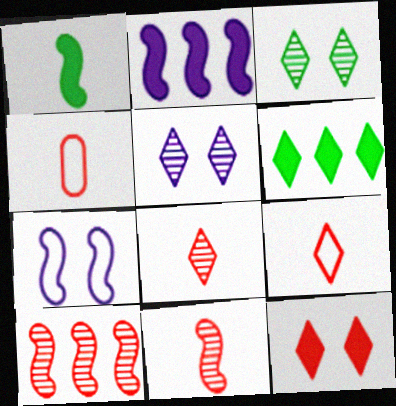[[1, 7, 10], 
[2, 3, 4], 
[4, 10, 12], 
[5, 6, 9]]